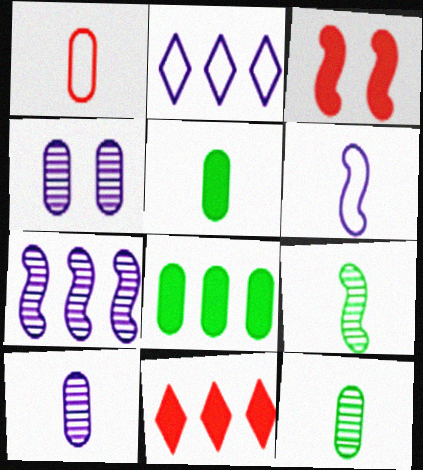[[1, 4, 8], 
[1, 5, 10], 
[2, 3, 12]]